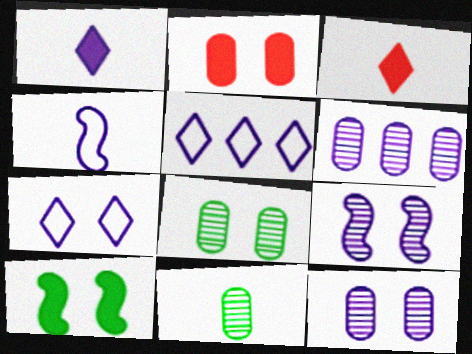[[3, 4, 11]]